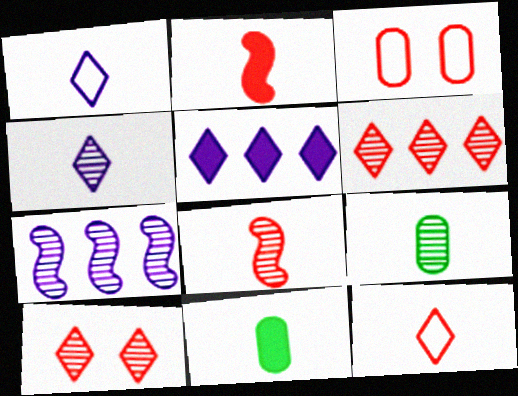[[1, 2, 9], 
[1, 8, 11], 
[2, 3, 6], 
[4, 8, 9], 
[7, 9, 10]]